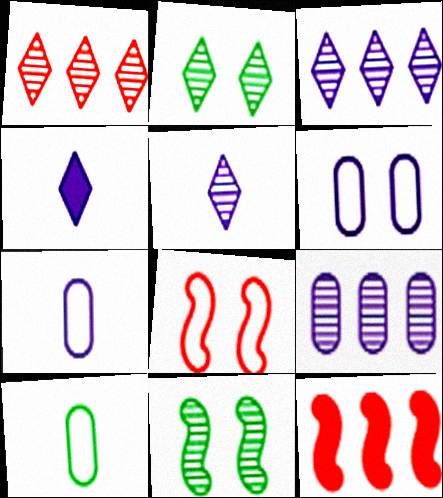[[1, 2, 5], 
[2, 7, 12]]